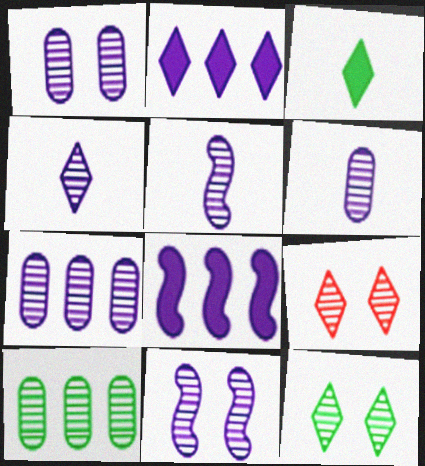[[1, 6, 7], 
[4, 5, 6], 
[4, 7, 11], 
[5, 9, 10]]